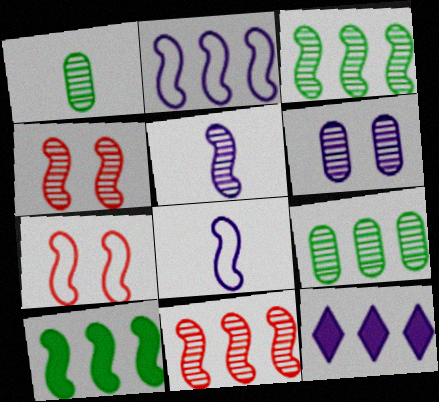[[1, 7, 12], 
[2, 10, 11], 
[3, 4, 5], 
[4, 8, 10], 
[5, 7, 10], 
[6, 8, 12]]